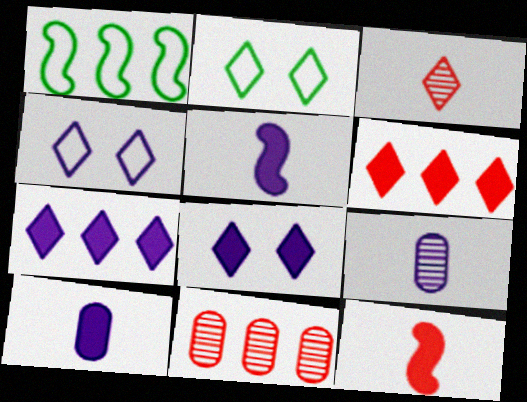[[1, 7, 11], 
[2, 3, 7], 
[2, 5, 11]]